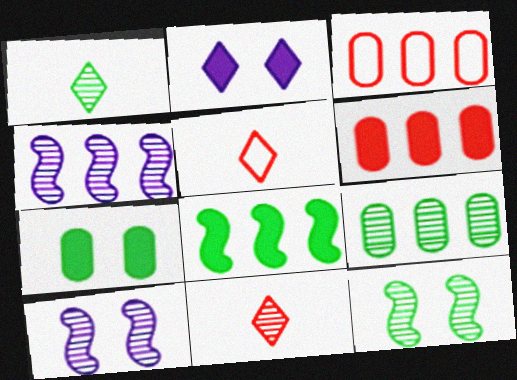[[1, 9, 12], 
[4, 5, 7], 
[9, 10, 11]]